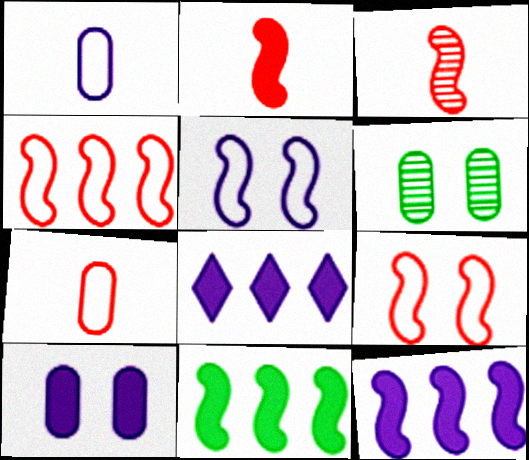[[3, 5, 11]]